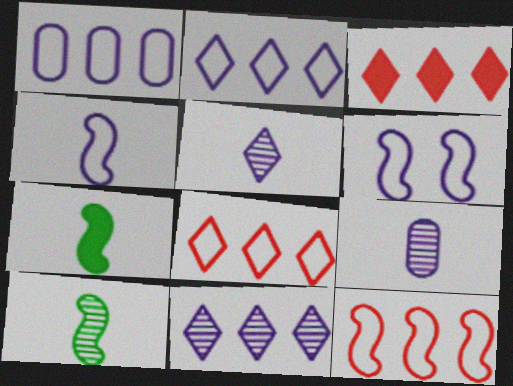[]